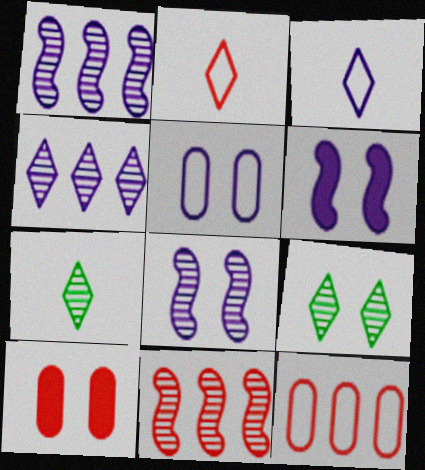[[2, 10, 11], 
[6, 7, 12]]